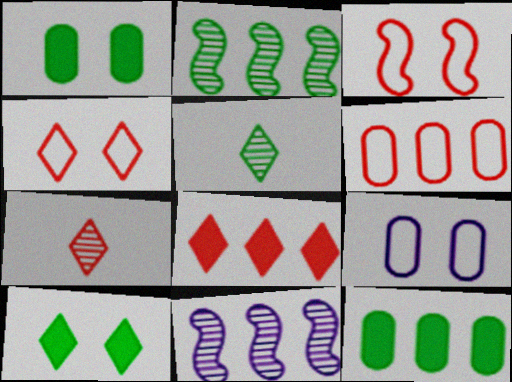[[4, 7, 8]]